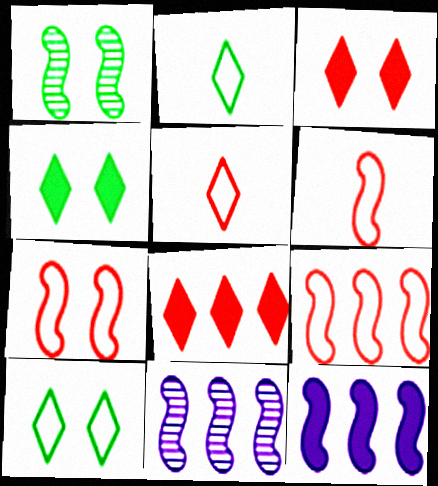[[1, 6, 12], 
[6, 7, 9]]